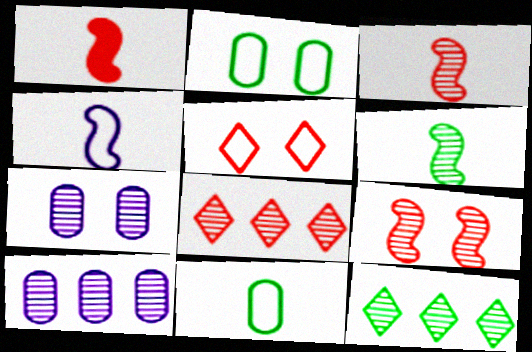[[1, 4, 6], 
[3, 7, 12], 
[6, 7, 8]]